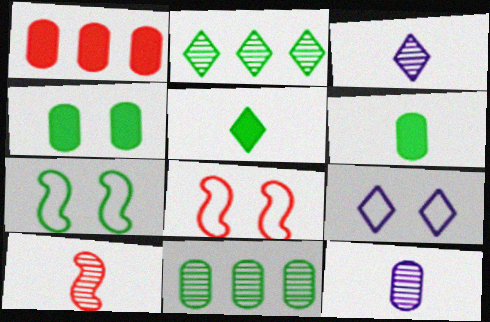[[1, 3, 7], 
[2, 6, 7], 
[5, 7, 11]]